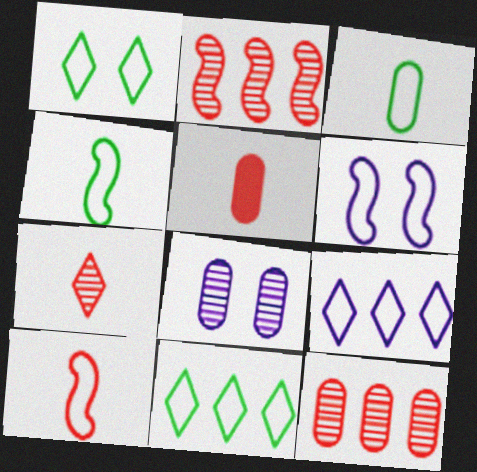[[5, 7, 10]]